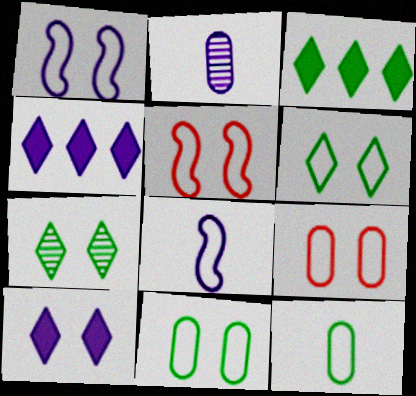[[1, 2, 4], 
[1, 6, 9], 
[2, 3, 5]]